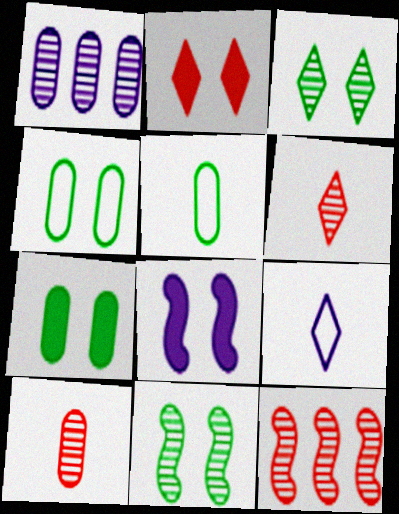[[1, 6, 11], 
[1, 8, 9], 
[2, 7, 8], 
[7, 9, 12]]